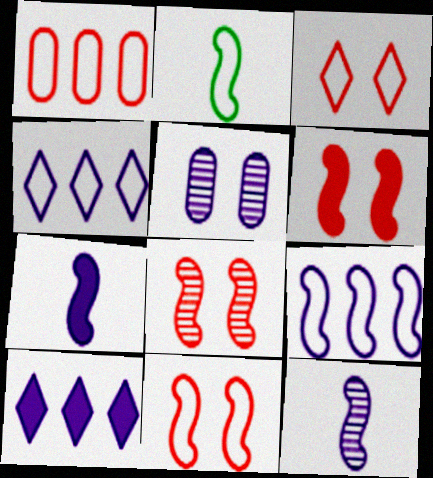[[2, 9, 11], 
[4, 5, 7], 
[6, 8, 11]]